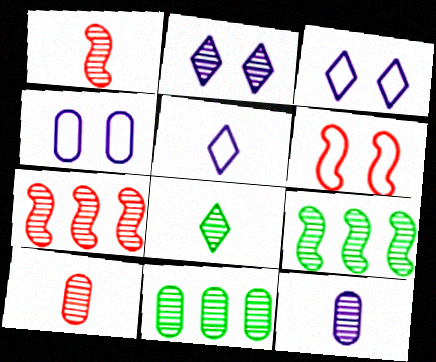[[1, 2, 11], 
[1, 8, 12], 
[2, 9, 10]]